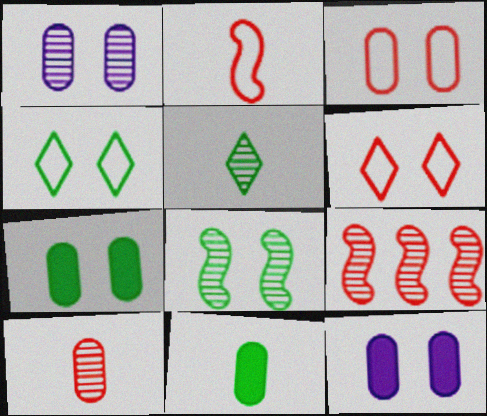[[1, 3, 7], 
[1, 5, 9], 
[4, 7, 8], 
[6, 8, 12]]